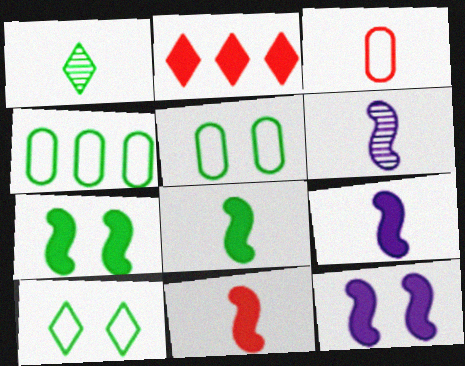[[1, 3, 9], 
[1, 4, 7], 
[2, 5, 6], 
[8, 9, 11]]